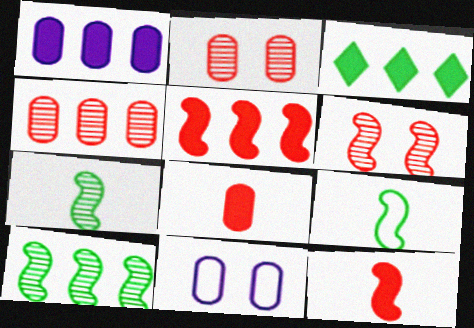[[1, 3, 5]]